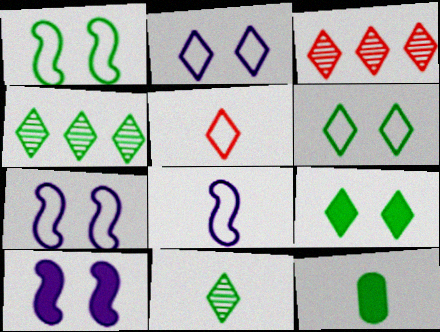[[1, 4, 12], 
[3, 7, 12]]